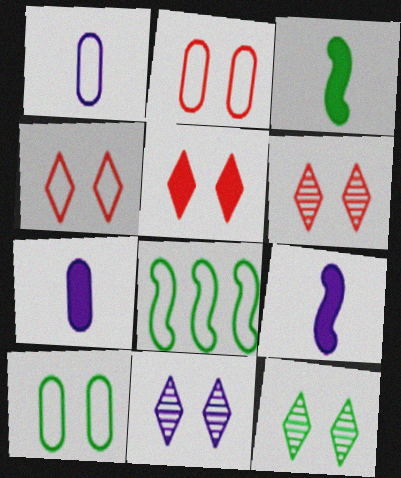[[1, 4, 8], 
[4, 5, 6], 
[6, 7, 8], 
[6, 11, 12]]